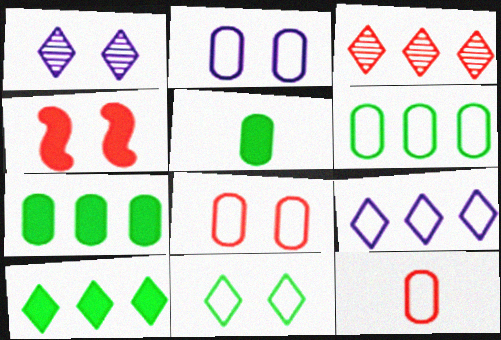[[2, 6, 12], 
[3, 4, 12], 
[3, 9, 10]]